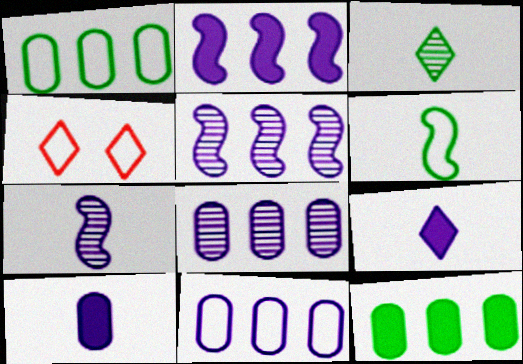[[4, 6, 11], 
[4, 7, 12]]